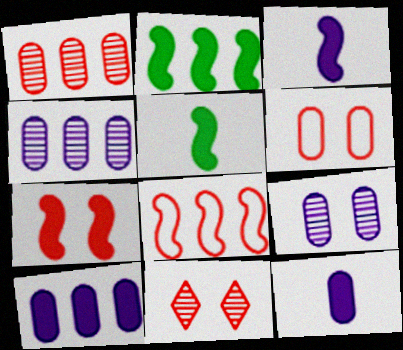[[2, 3, 7], 
[6, 7, 11]]